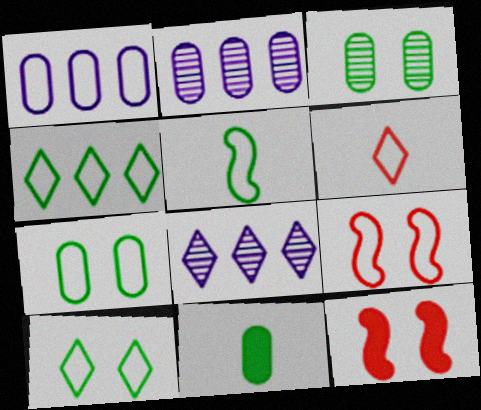[[4, 5, 7], 
[8, 9, 11]]